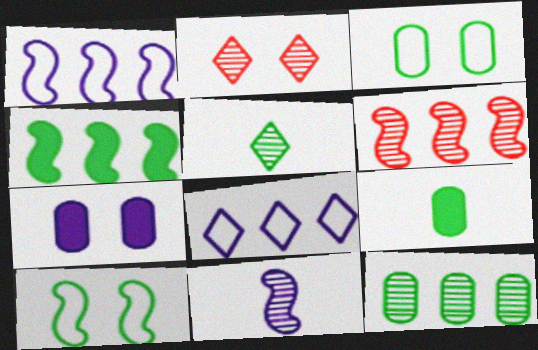[[1, 2, 9], 
[1, 4, 6], 
[2, 7, 10], 
[2, 11, 12], 
[3, 4, 5], 
[3, 9, 12], 
[7, 8, 11]]